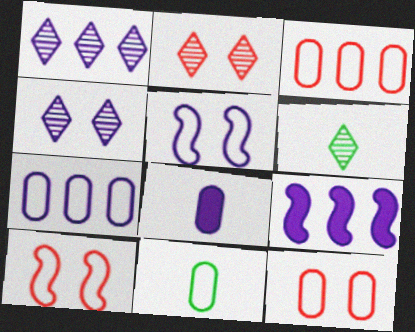[[1, 2, 6], 
[1, 5, 8], 
[1, 7, 9], 
[2, 9, 11], 
[6, 9, 12], 
[7, 11, 12]]